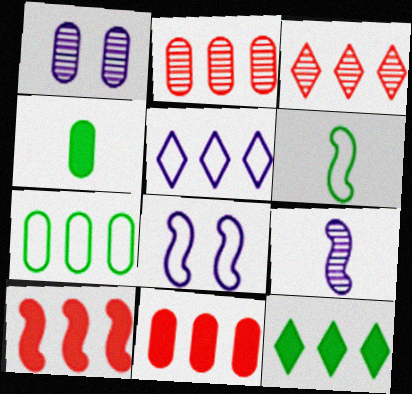[[3, 4, 8], 
[3, 5, 12]]